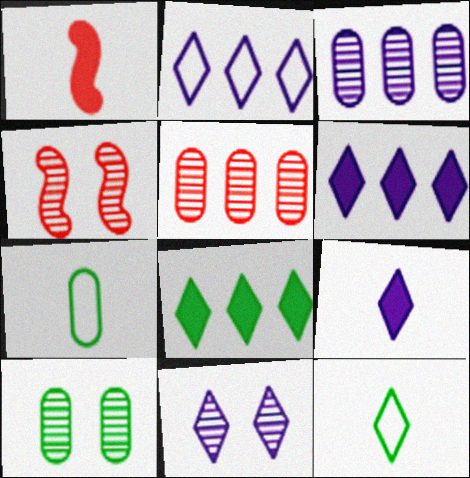[[1, 2, 10], 
[2, 9, 11], 
[4, 6, 7], 
[4, 10, 11]]